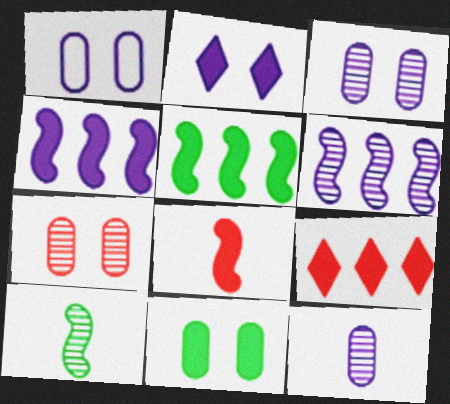[[1, 7, 11], 
[1, 9, 10]]